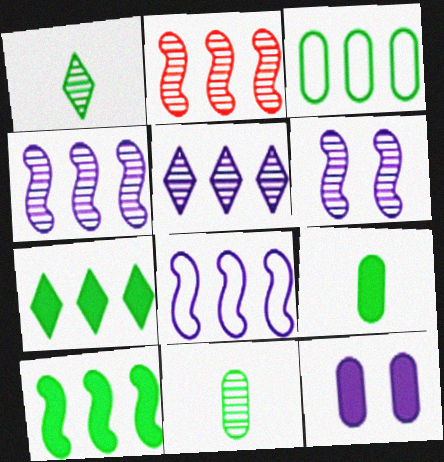[[2, 8, 10]]